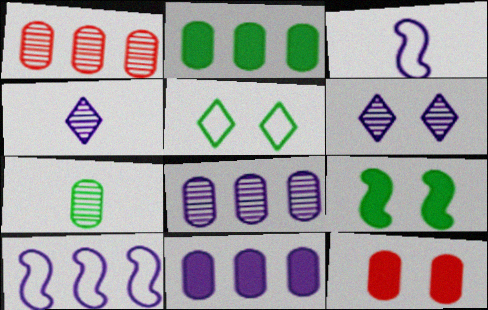[[3, 6, 11]]